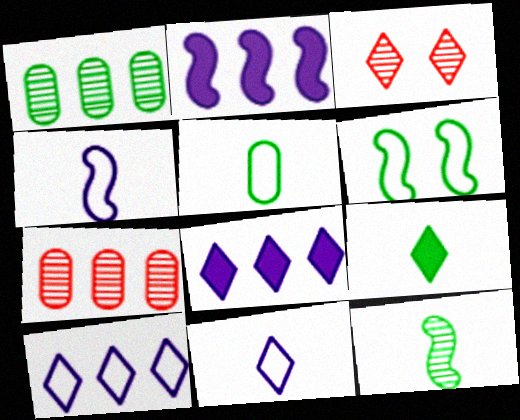[[1, 6, 9], 
[2, 3, 5], 
[3, 9, 10], 
[5, 9, 12]]